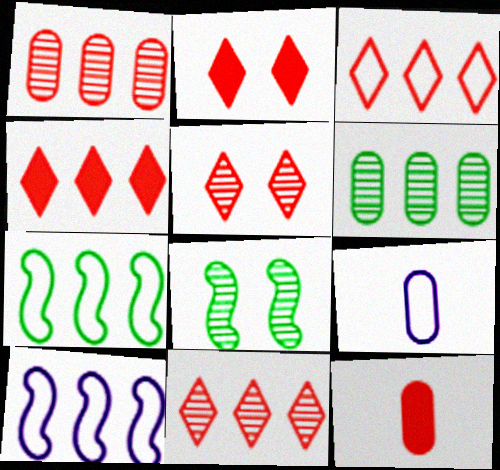[[3, 4, 11], 
[4, 6, 10], 
[4, 8, 9]]